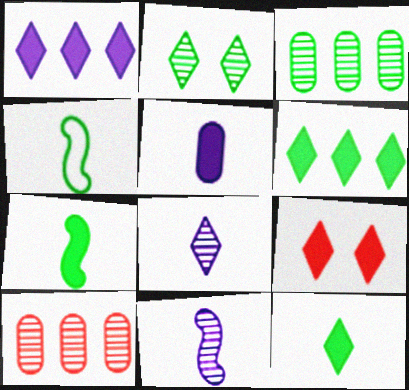[[1, 9, 12], 
[2, 10, 11]]